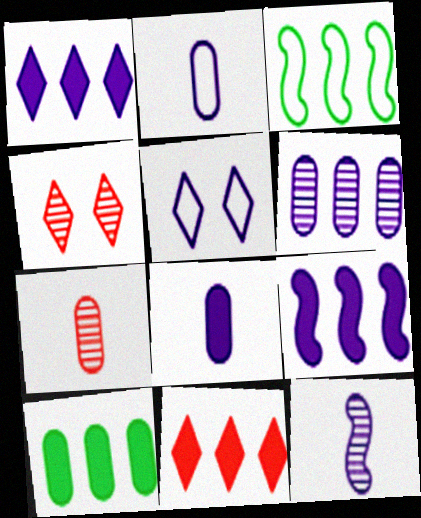[[3, 4, 8], 
[3, 6, 11], 
[9, 10, 11]]